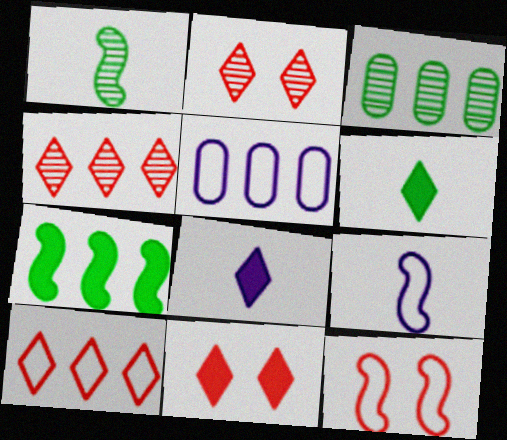[[1, 5, 11], 
[3, 8, 12], 
[3, 9, 11], 
[4, 5, 7]]